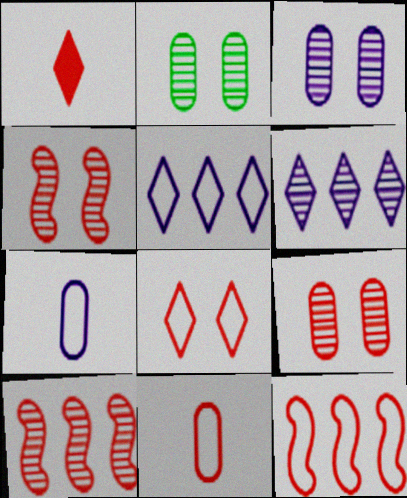[[1, 9, 12], 
[2, 3, 9], 
[8, 11, 12]]